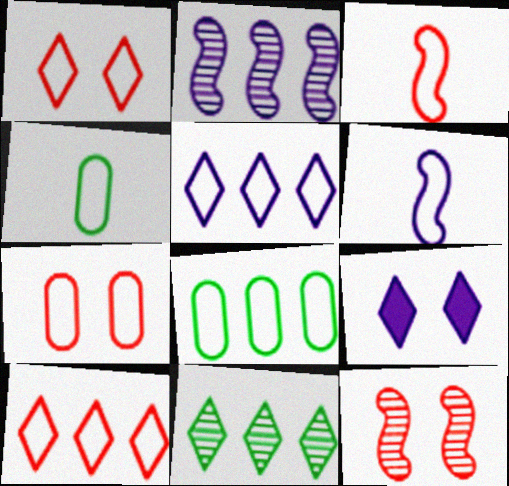[[1, 6, 8], 
[3, 7, 10]]